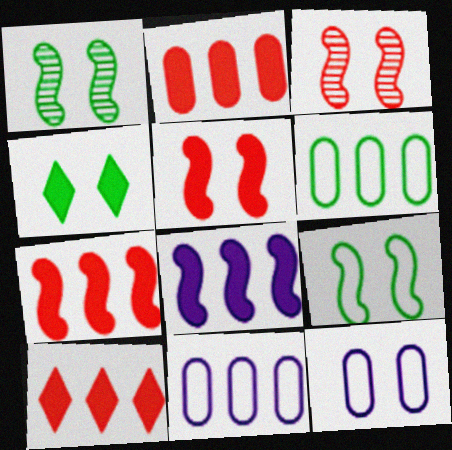[[2, 7, 10], 
[3, 4, 12]]